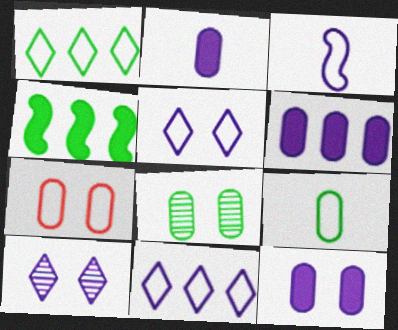[[1, 3, 7], 
[2, 6, 12], 
[3, 6, 10], 
[7, 8, 12]]